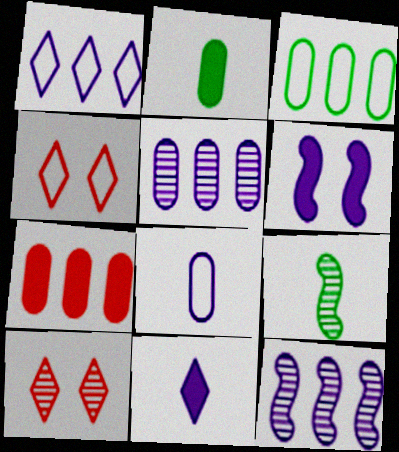[[2, 4, 12], 
[3, 5, 7], 
[5, 9, 10]]